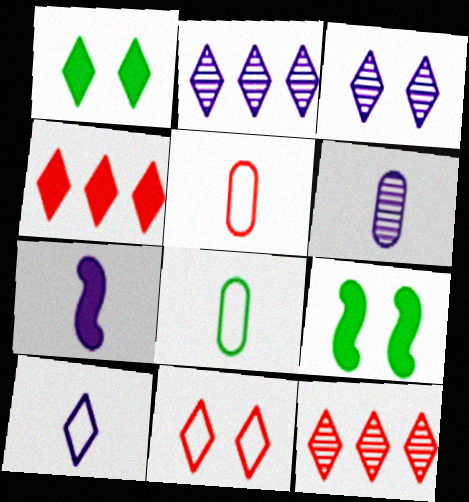[[1, 3, 11], 
[1, 10, 12], 
[2, 5, 9], 
[6, 7, 10]]